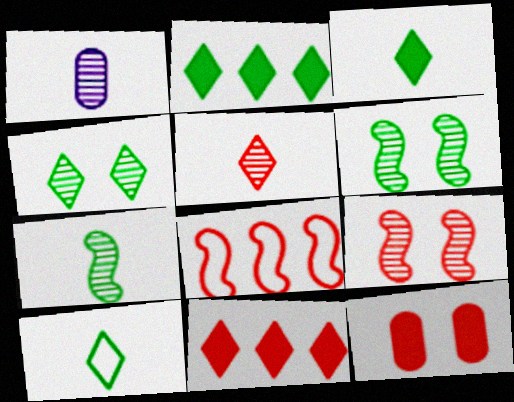[[1, 5, 7], 
[2, 4, 10], 
[5, 8, 12]]